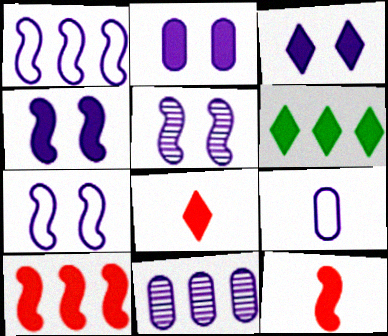[[2, 3, 4], 
[2, 6, 12], 
[2, 9, 11], 
[3, 6, 8], 
[4, 5, 7]]